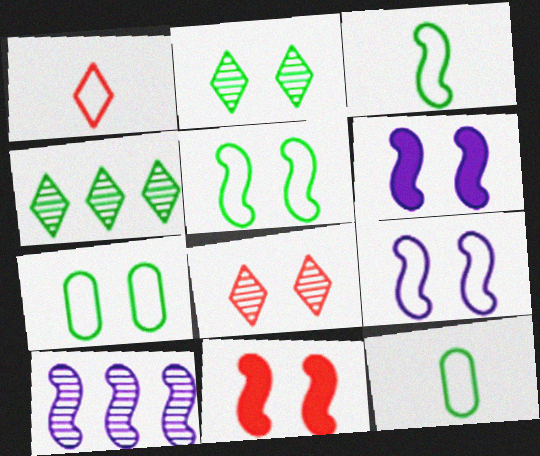[[3, 10, 11], 
[6, 7, 8]]